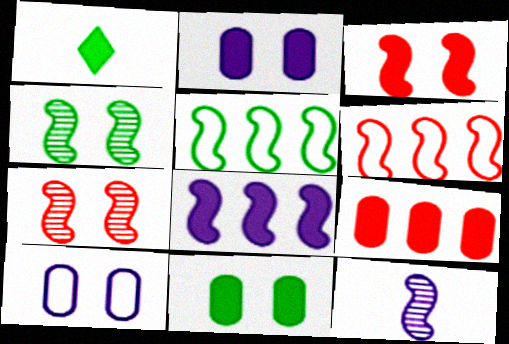[[3, 5, 12]]